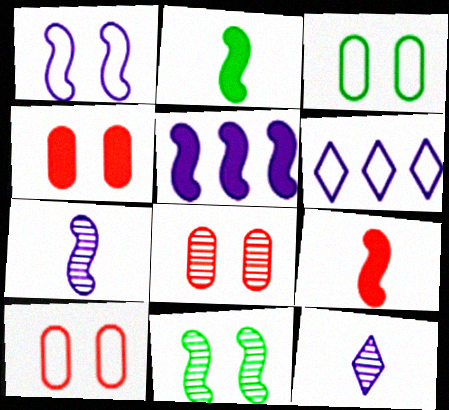[[1, 5, 7], 
[2, 6, 8], 
[4, 8, 10]]